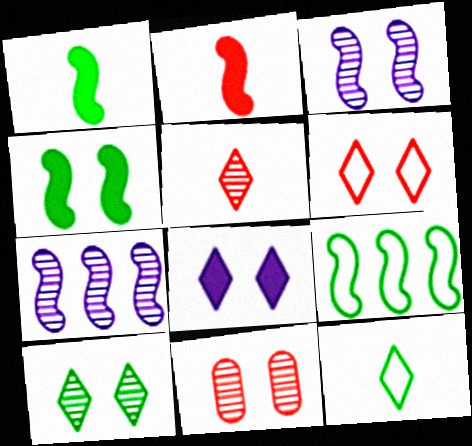[[2, 3, 9], 
[3, 10, 11], 
[6, 8, 10]]